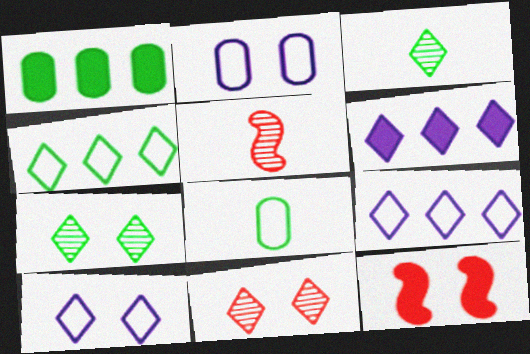[[1, 5, 10], 
[2, 7, 12]]